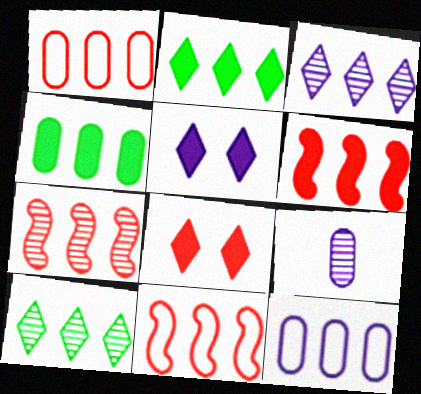[[2, 7, 12], 
[3, 4, 11], 
[6, 7, 11], 
[6, 10, 12]]